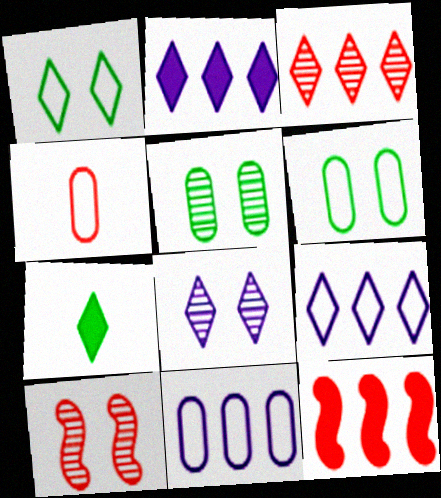[[4, 6, 11], 
[5, 8, 10], 
[7, 10, 11]]